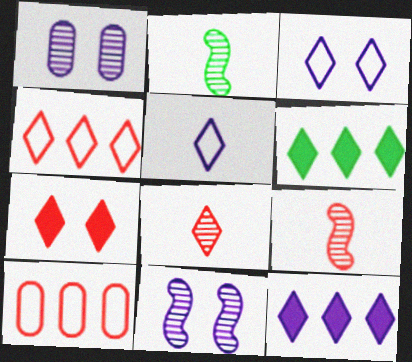[[3, 6, 8], 
[4, 7, 8], 
[7, 9, 10]]